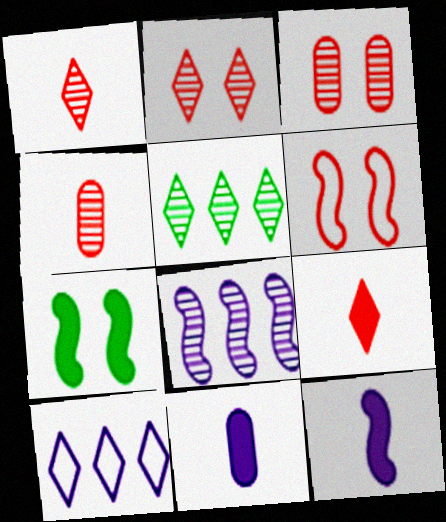[[4, 7, 10], 
[5, 6, 11]]